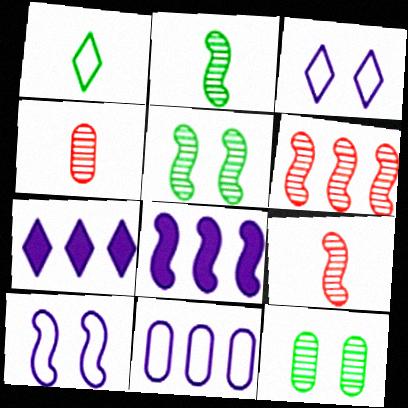[]